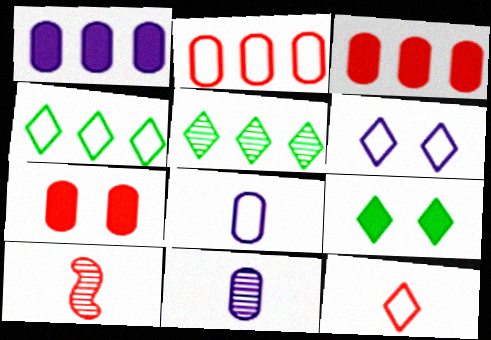[[4, 6, 12]]